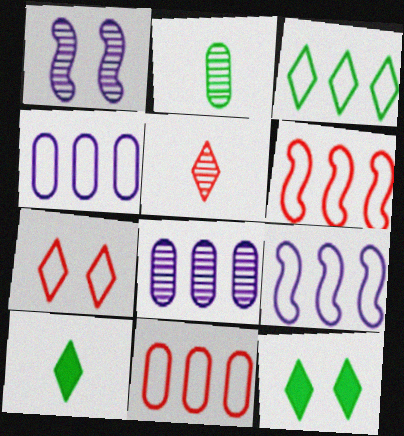[[1, 10, 11], 
[3, 4, 6], 
[3, 9, 11]]